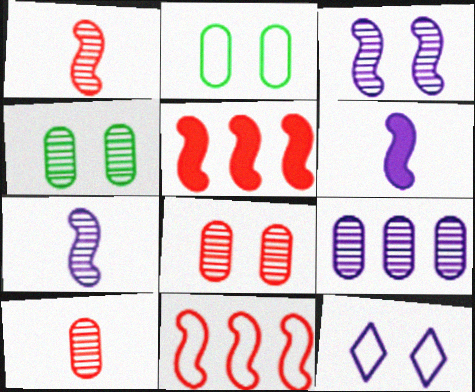[[4, 9, 10], 
[6, 9, 12]]